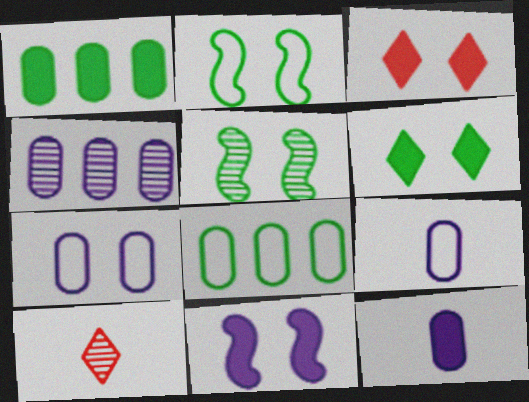[[3, 5, 7], 
[4, 5, 10], 
[4, 7, 12], 
[8, 10, 11]]